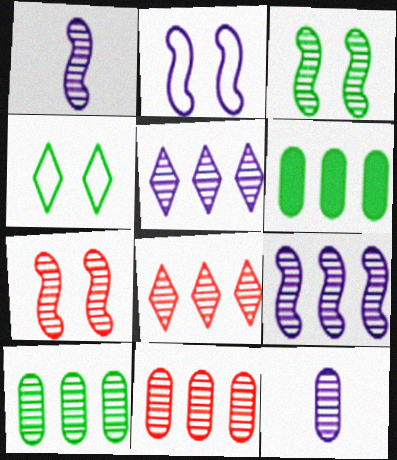[[3, 8, 12], 
[8, 9, 10]]